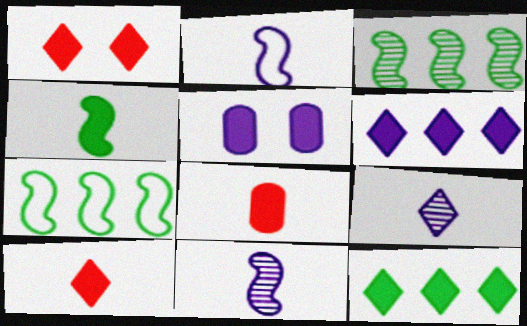[]